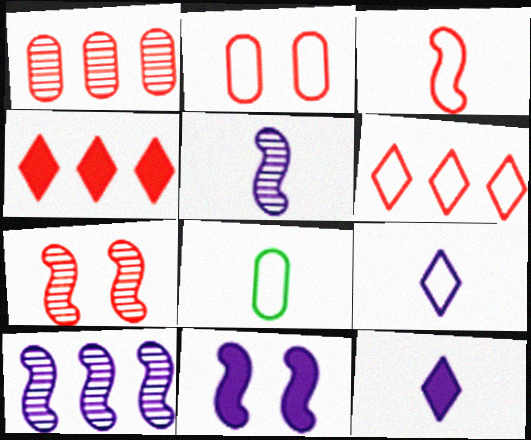[[2, 3, 6], 
[3, 8, 9]]